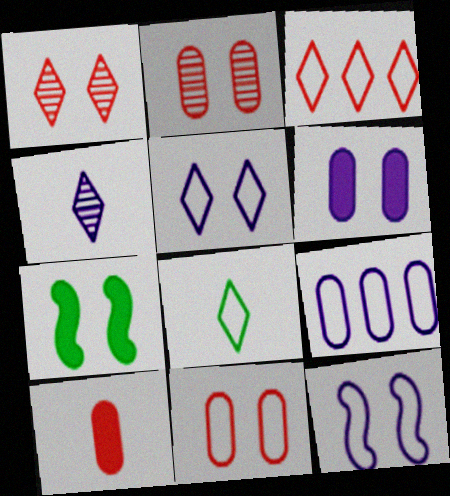[[2, 5, 7], 
[3, 5, 8]]